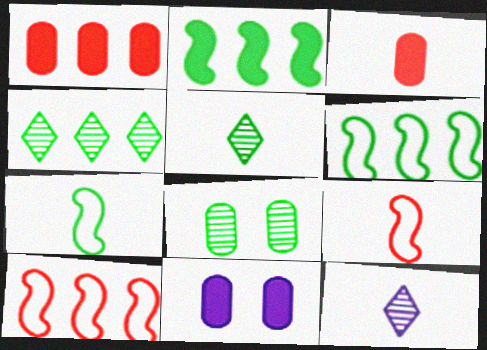[[3, 7, 12], 
[4, 9, 11], 
[5, 10, 11]]